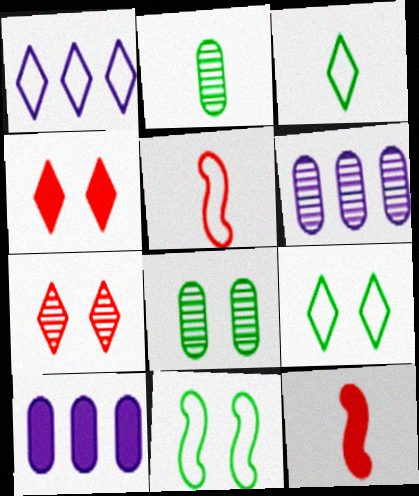[[1, 8, 12], 
[6, 9, 12]]